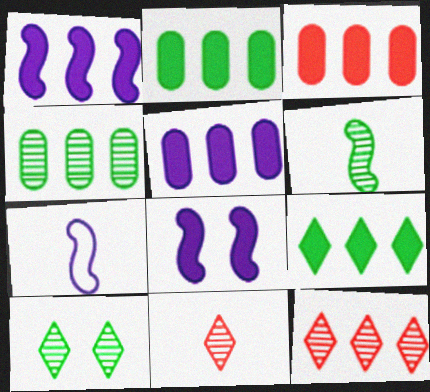[[1, 3, 9], 
[2, 3, 5], 
[3, 7, 10], 
[4, 6, 10]]